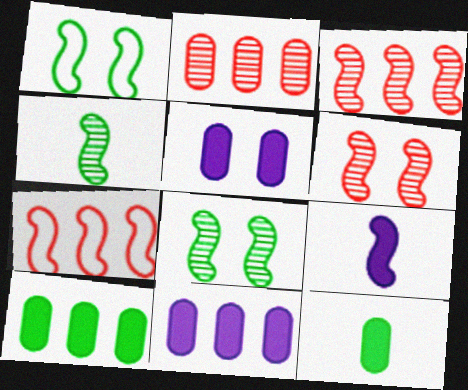[[1, 3, 9], 
[7, 8, 9]]